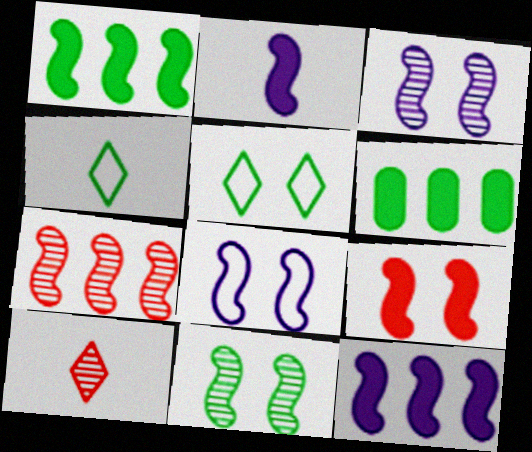[[1, 2, 9], 
[4, 6, 11], 
[6, 8, 10], 
[8, 9, 11]]